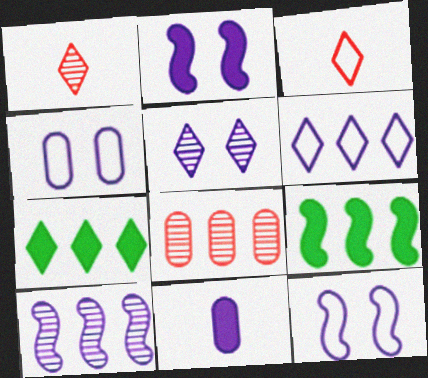[[1, 4, 9], 
[2, 4, 5], 
[3, 5, 7], 
[6, 8, 9]]